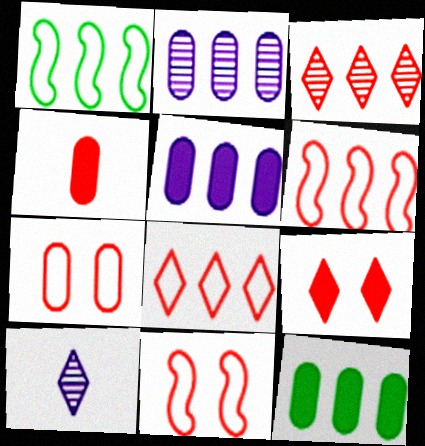[[1, 3, 5], 
[3, 4, 11], 
[10, 11, 12]]